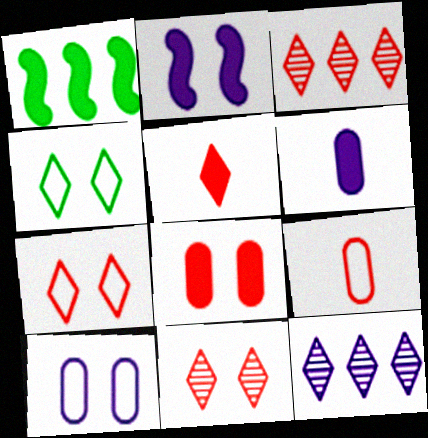[[3, 5, 7], 
[4, 5, 12]]